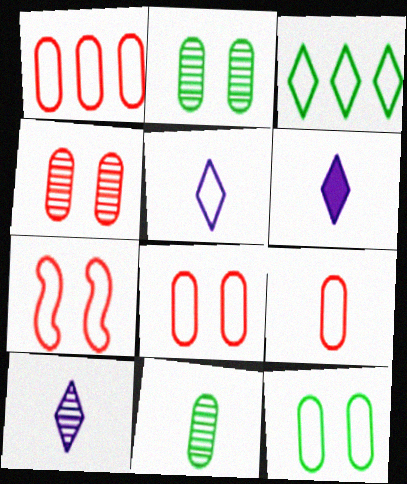[[1, 8, 9], 
[5, 6, 10]]